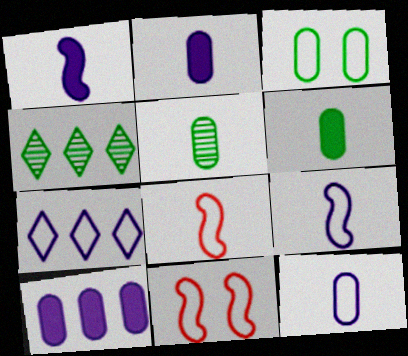[[2, 4, 11], 
[3, 7, 8]]